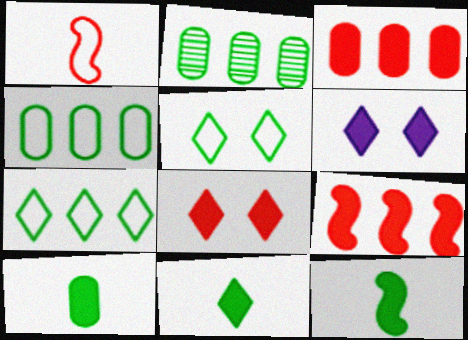[[1, 2, 6], 
[2, 5, 12], 
[3, 6, 12], 
[6, 9, 10], 
[10, 11, 12]]